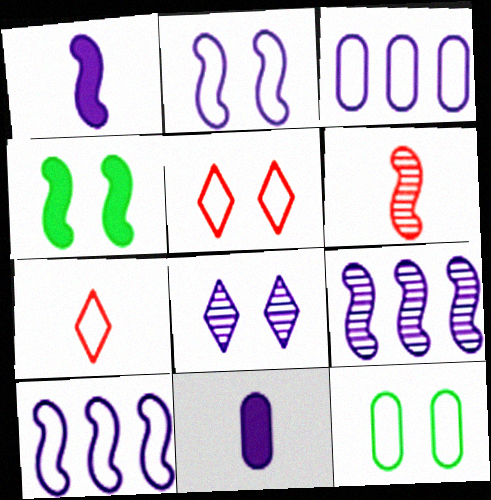[[1, 2, 9], 
[1, 3, 8], 
[2, 5, 12], 
[4, 6, 10], 
[7, 10, 12], 
[8, 10, 11]]